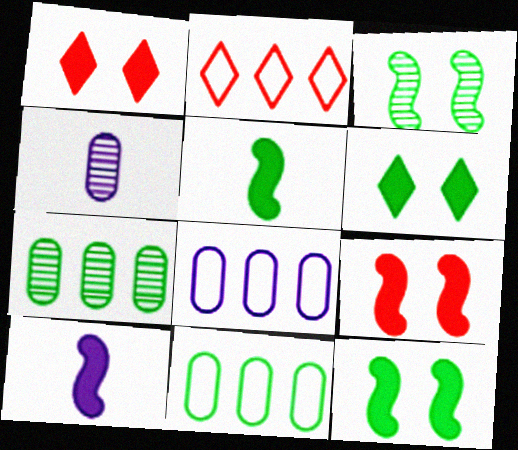[[2, 4, 12]]